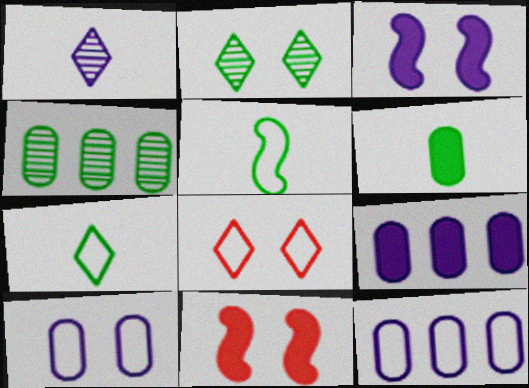[[1, 3, 12], 
[2, 10, 11], 
[5, 8, 12]]